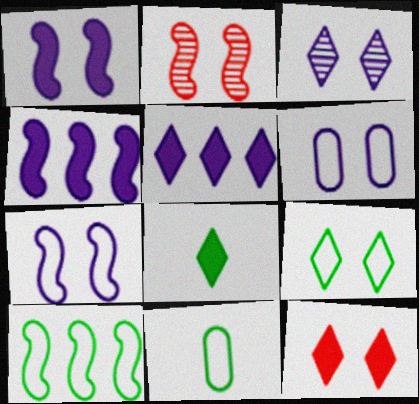[[1, 3, 6], 
[2, 5, 11], 
[3, 9, 12], 
[5, 8, 12], 
[9, 10, 11]]